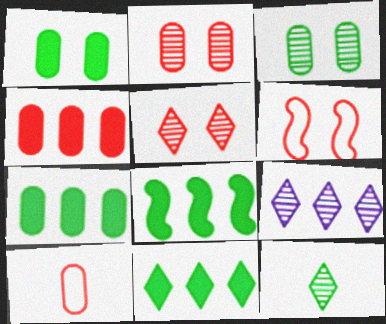[[2, 4, 10], 
[5, 9, 12], 
[7, 8, 11]]